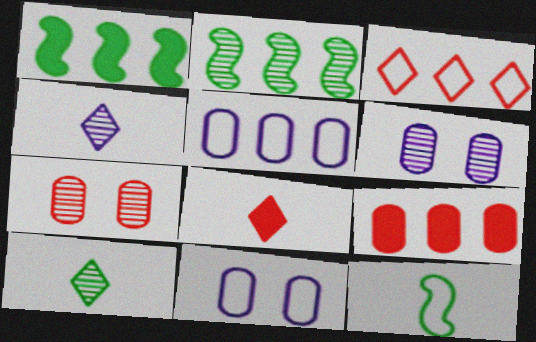[[2, 4, 7], 
[2, 8, 11], 
[3, 11, 12]]